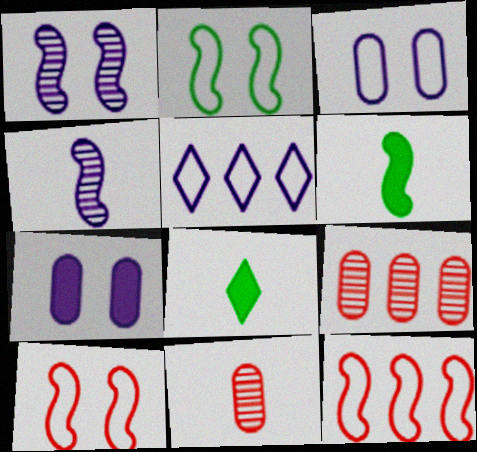[[1, 6, 12], 
[4, 5, 7]]